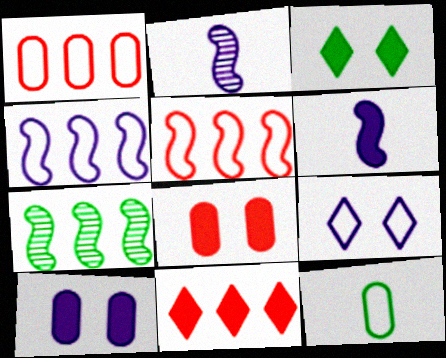[[1, 2, 3], 
[3, 7, 12], 
[5, 9, 12]]